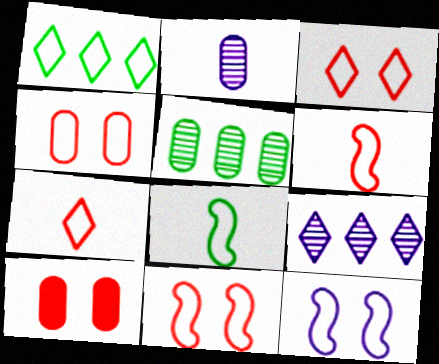[[3, 4, 11], 
[8, 9, 10]]